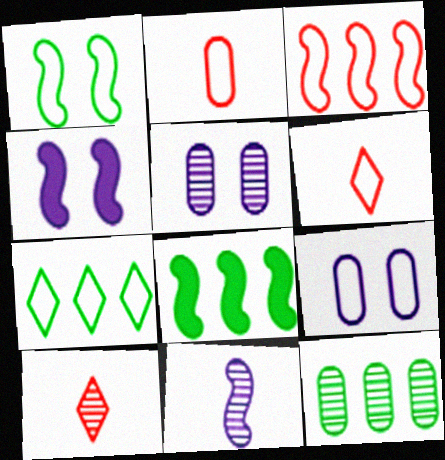[[4, 6, 12], 
[5, 6, 8], 
[7, 8, 12], 
[8, 9, 10]]